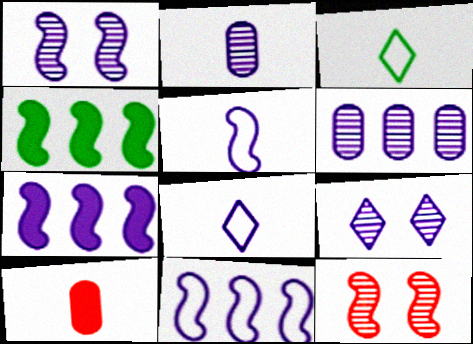[[1, 5, 7], 
[4, 5, 12]]